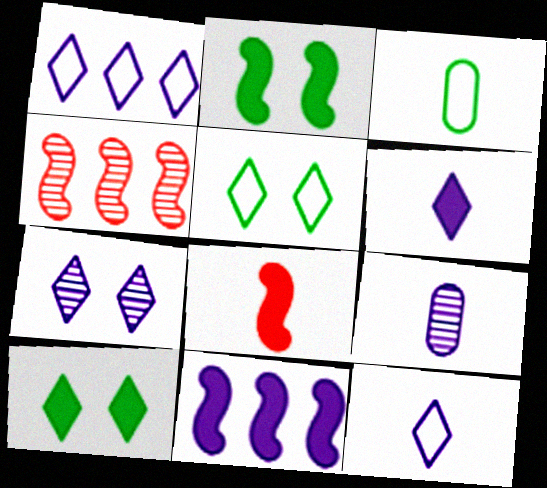[[1, 6, 7], 
[2, 8, 11]]